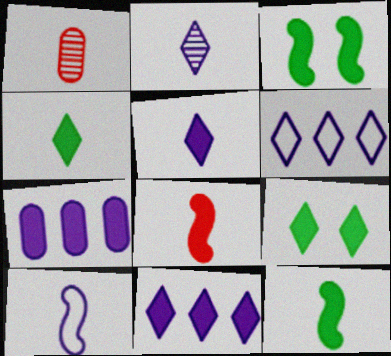[[1, 3, 6], 
[1, 4, 10], 
[7, 8, 9]]